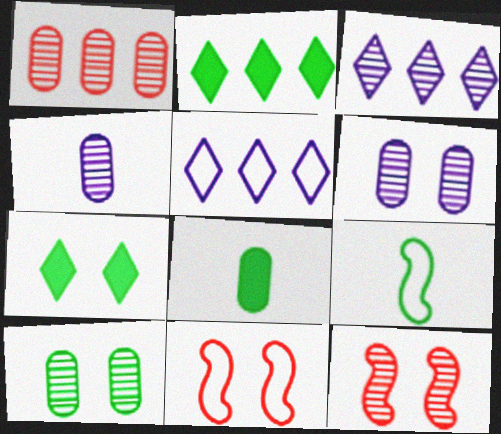[[1, 4, 10], 
[2, 4, 11], 
[2, 9, 10], 
[3, 8, 11], 
[5, 8, 12], 
[6, 7, 11]]